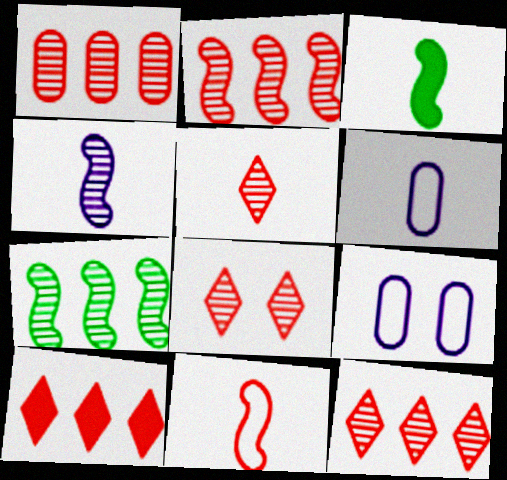[[1, 2, 12], 
[3, 4, 11], 
[3, 5, 6], 
[3, 9, 12], 
[5, 8, 12]]